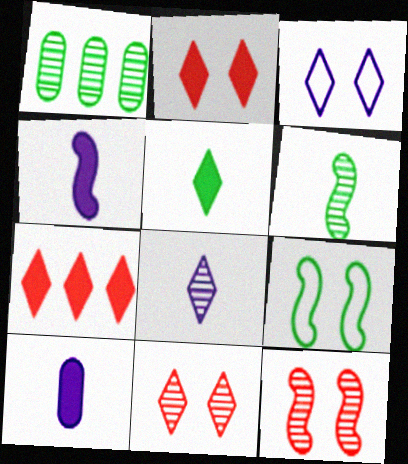[[1, 5, 9], 
[1, 8, 12]]